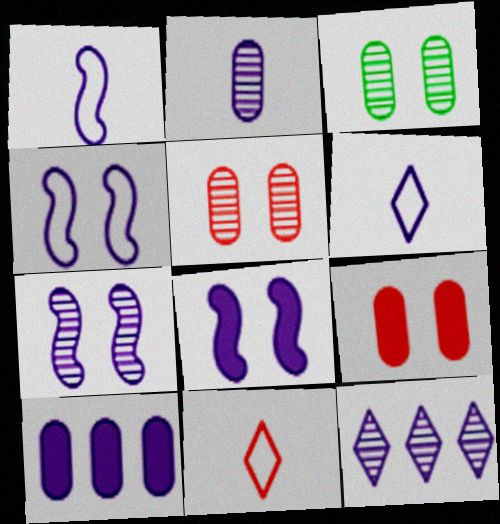[[2, 7, 12], 
[4, 7, 8], 
[6, 7, 10]]